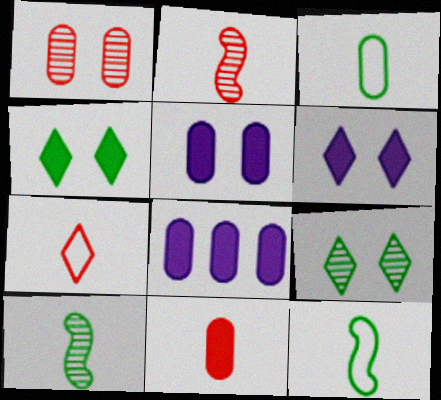[[1, 3, 8], 
[2, 7, 11]]